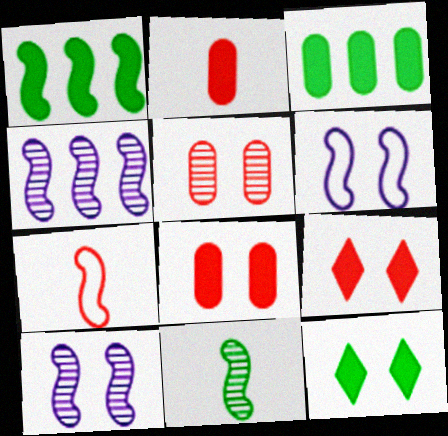[[1, 7, 10], 
[5, 6, 12]]